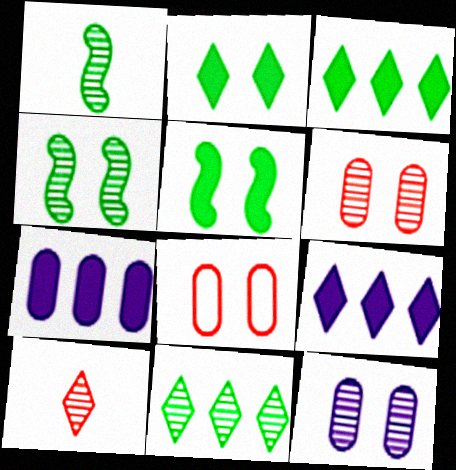[[1, 8, 9]]